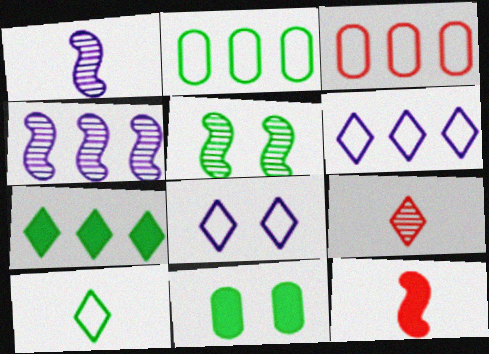[[3, 4, 7], 
[7, 8, 9]]